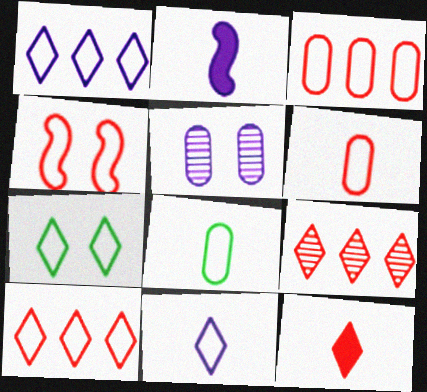[[1, 2, 5], 
[1, 4, 8], 
[4, 6, 10], 
[7, 10, 11]]